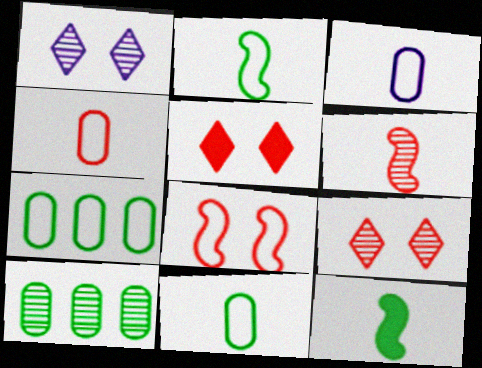[[1, 6, 10], 
[3, 4, 11]]